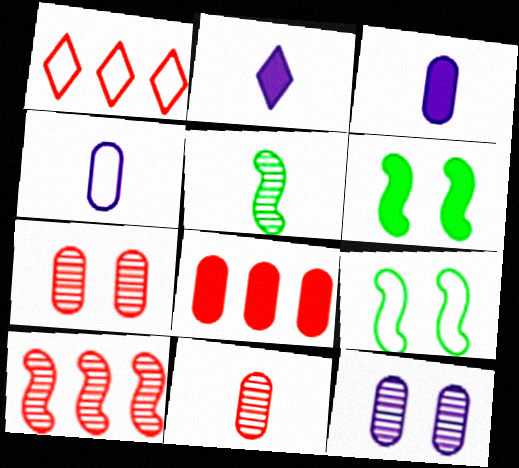[[1, 4, 9], 
[1, 8, 10], 
[2, 6, 8]]